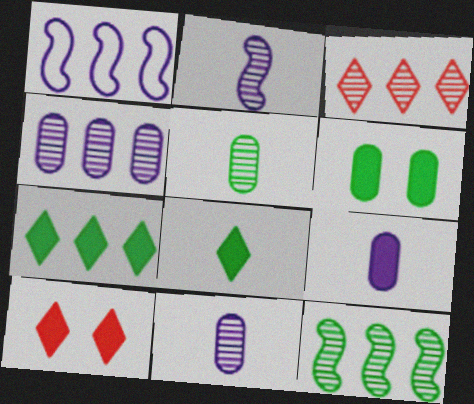[[1, 5, 10], 
[3, 4, 12]]